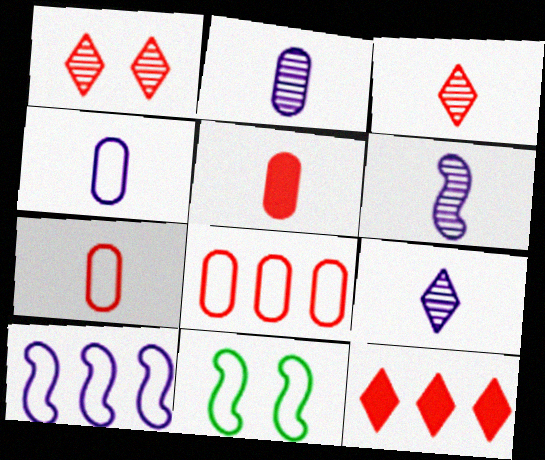[[2, 6, 9], 
[2, 11, 12]]